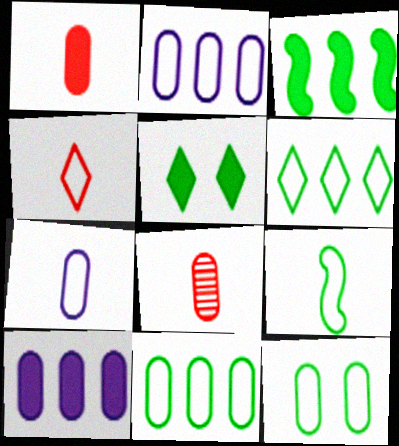[[4, 7, 9], 
[6, 9, 12], 
[8, 10, 12]]